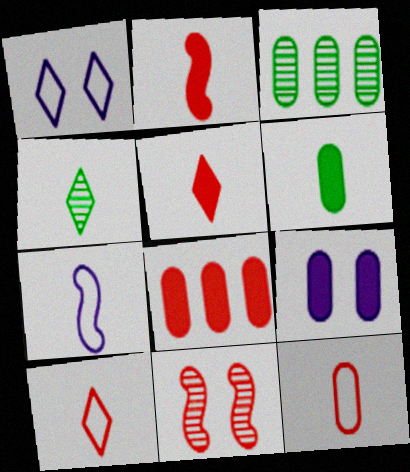[[1, 2, 3], 
[3, 9, 12], 
[6, 8, 9], 
[8, 10, 11]]